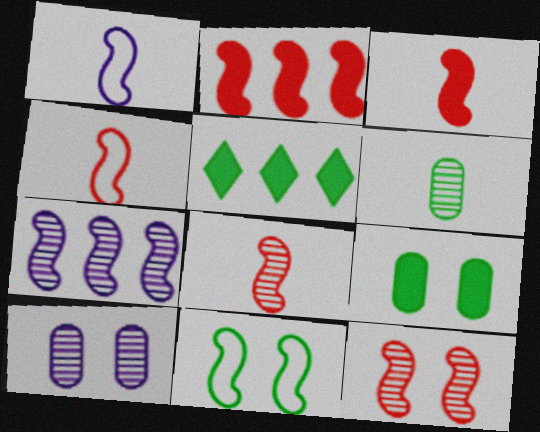[[2, 4, 12], 
[3, 4, 8], 
[3, 7, 11], 
[4, 5, 10], 
[5, 6, 11]]